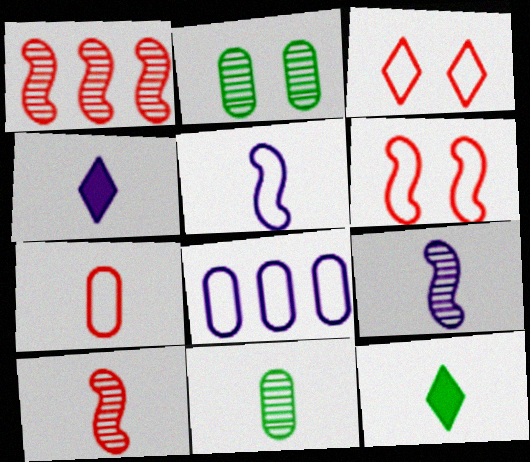[[7, 9, 12]]